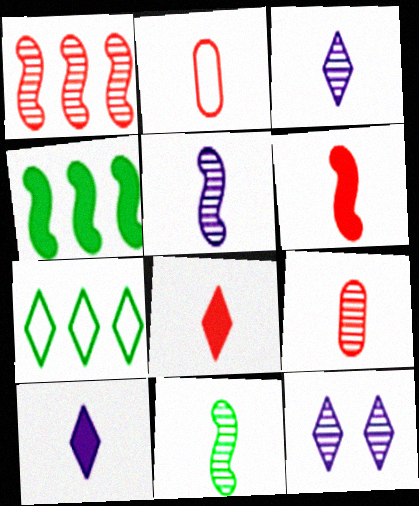[[2, 4, 12], 
[2, 10, 11], 
[3, 9, 11], 
[7, 8, 12]]